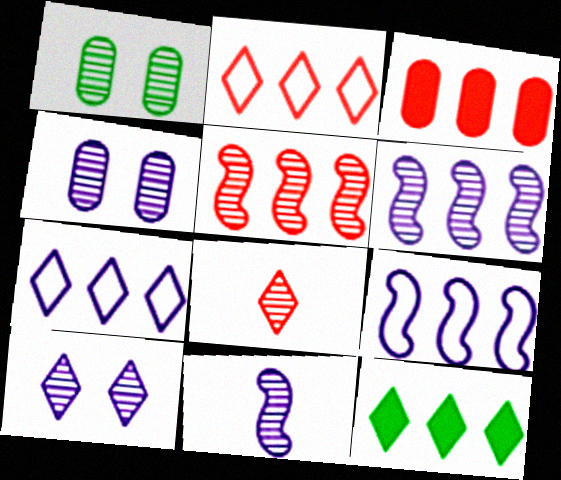[[1, 6, 8], 
[2, 3, 5]]